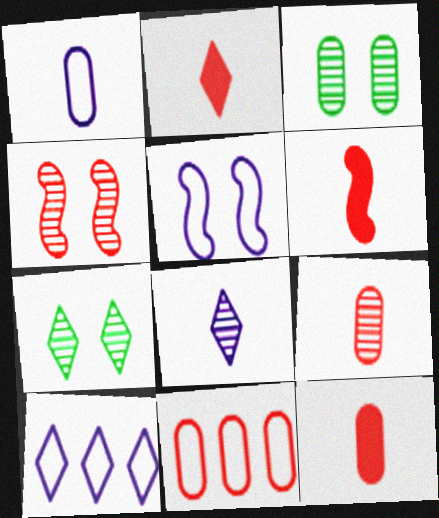[[1, 5, 10], 
[2, 4, 11], 
[2, 6, 12], 
[2, 7, 10], 
[3, 6, 10]]